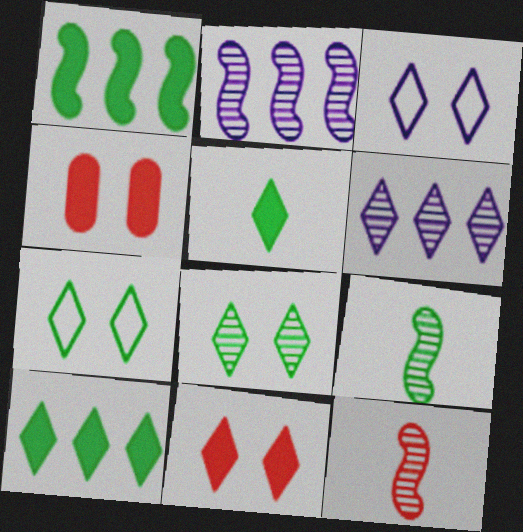[[3, 8, 11]]